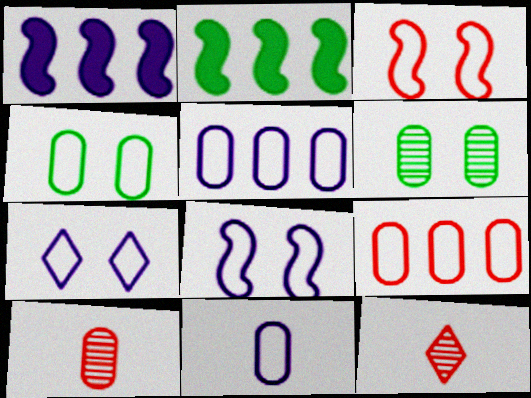[[1, 4, 12], 
[2, 7, 10], 
[3, 4, 7], 
[4, 9, 11]]